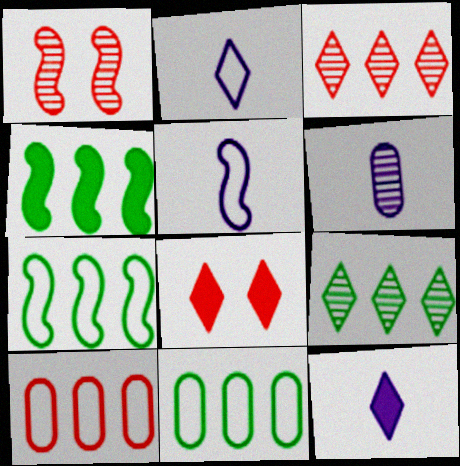[[1, 4, 5], 
[1, 6, 9], 
[1, 11, 12], 
[2, 8, 9], 
[4, 9, 11], 
[5, 6, 12], 
[6, 7, 8]]